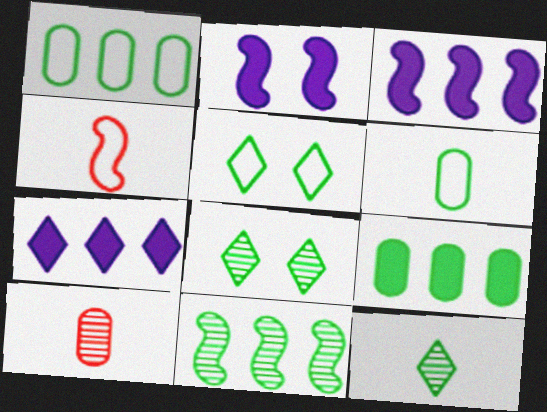[[2, 4, 11], 
[3, 5, 10]]